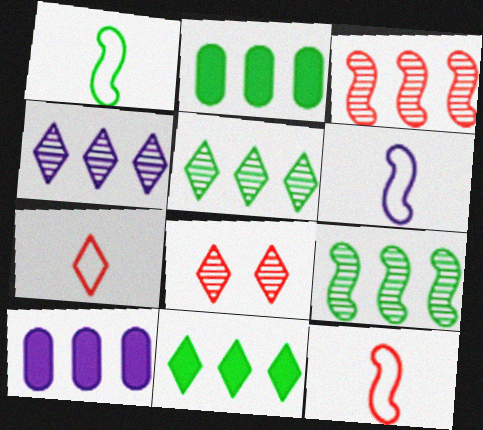[[1, 6, 12], 
[1, 8, 10], 
[2, 6, 8]]